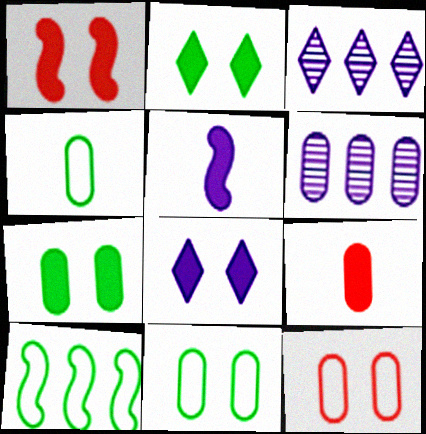[[1, 3, 4], 
[1, 7, 8], 
[6, 9, 11]]